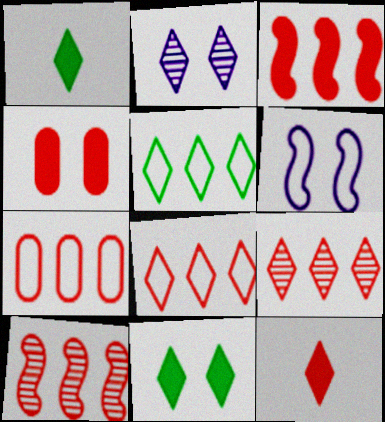[[1, 2, 8], 
[2, 5, 12], 
[3, 4, 12], 
[3, 7, 9]]